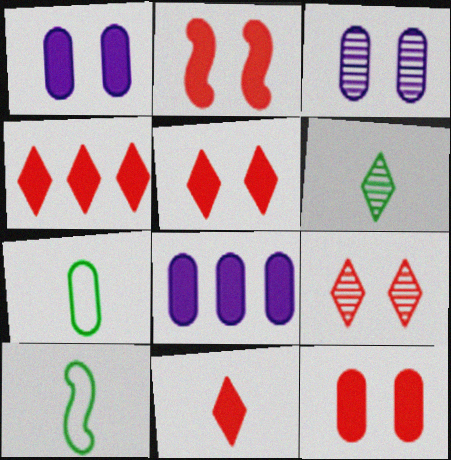[[2, 5, 12], 
[3, 4, 10], 
[4, 5, 11], 
[8, 9, 10]]